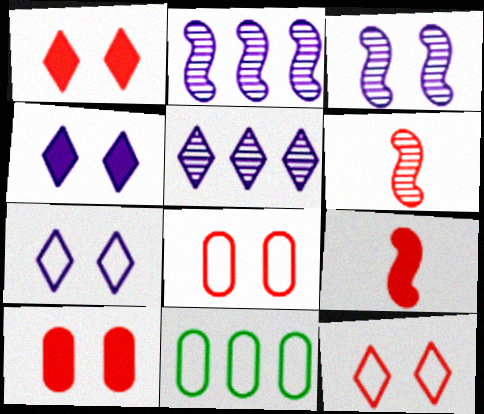[[4, 6, 11]]